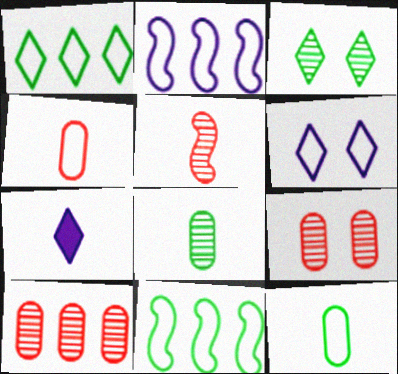[[4, 6, 11], 
[5, 7, 12], 
[7, 9, 11]]